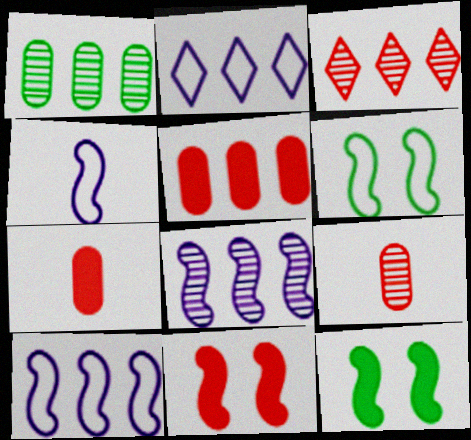[[1, 3, 8], 
[2, 9, 12]]